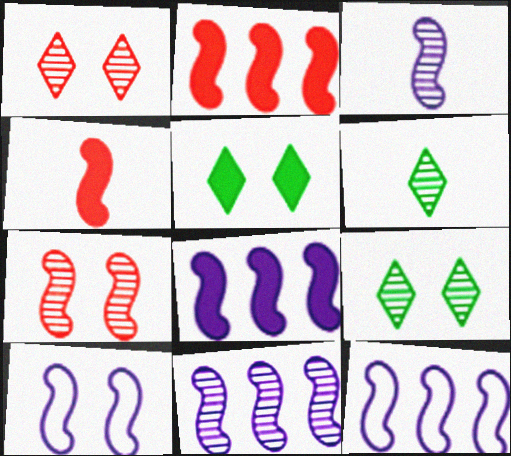[[3, 8, 10], 
[8, 11, 12]]